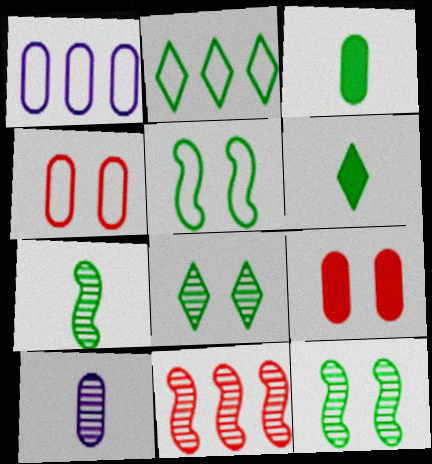[[2, 3, 12], 
[2, 6, 8], 
[8, 10, 11]]